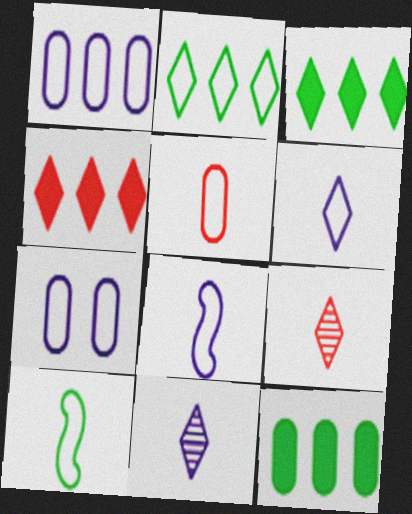[[5, 6, 10]]